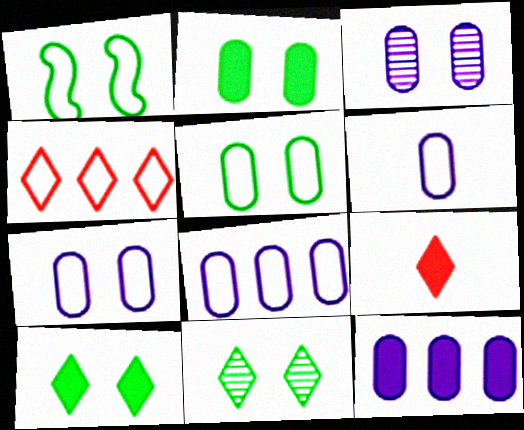[[1, 2, 11], 
[1, 4, 6], 
[3, 6, 12], 
[6, 7, 8]]